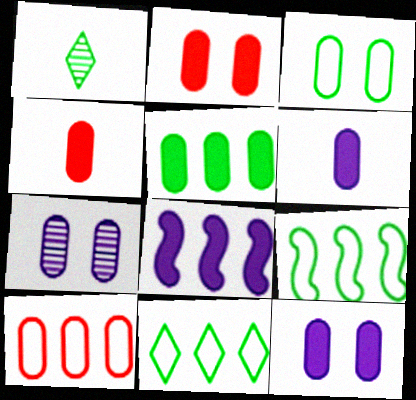[[2, 3, 7], 
[2, 5, 6], 
[4, 5, 12]]